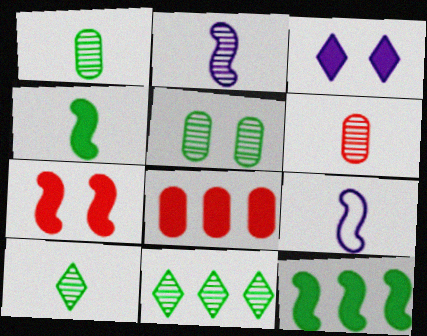[[2, 6, 10], 
[3, 4, 8]]